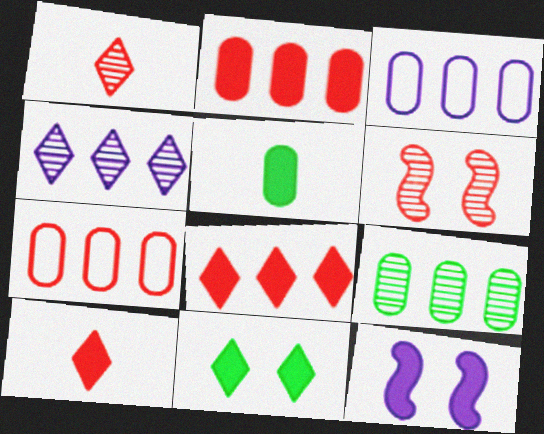[[2, 3, 9], 
[5, 8, 12], 
[6, 7, 10]]